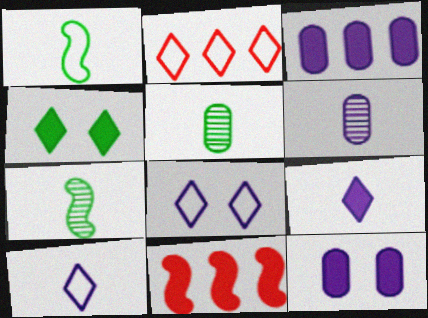[[2, 7, 12], 
[5, 8, 11]]